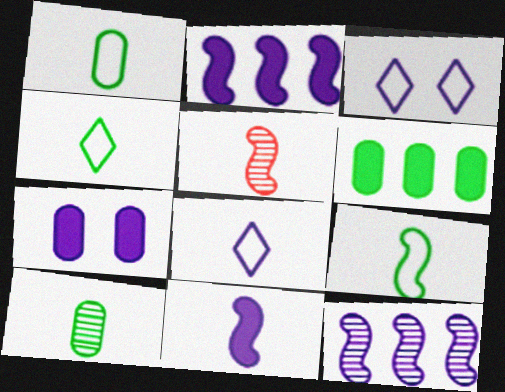[[1, 4, 9], 
[3, 5, 6], 
[5, 9, 11], 
[7, 8, 12]]